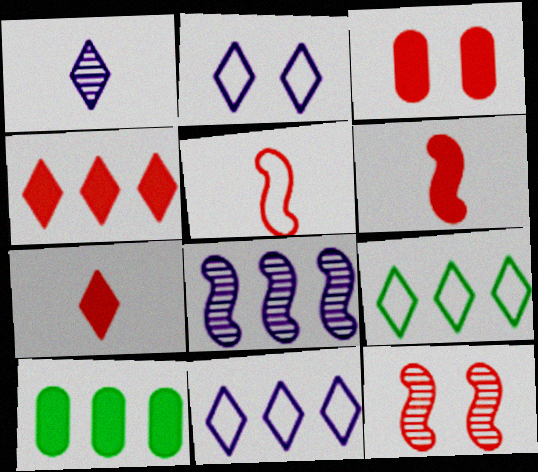[[3, 4, 6]]